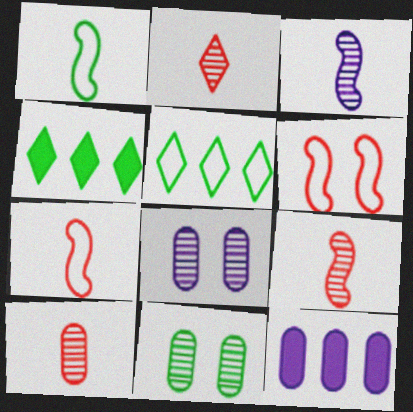[[1, 4, 11], 
[2, 9, 10], 
[4, 7, 8]]